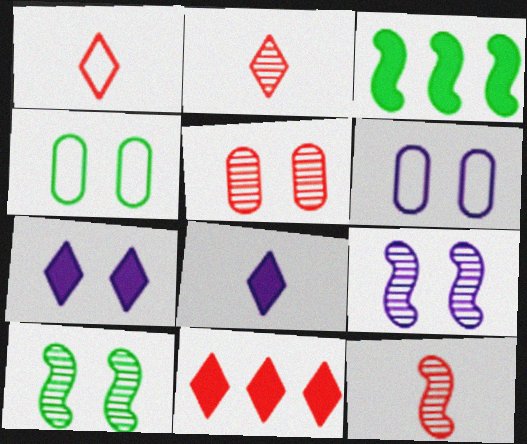[[2, 3, 6], 
[6, 7, 9]]